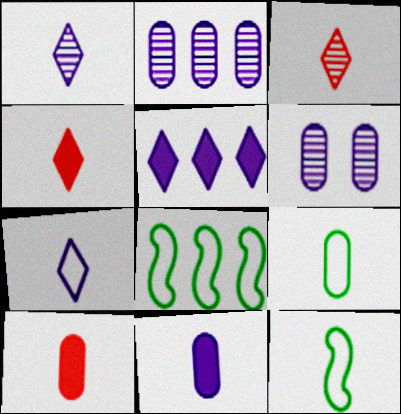[[1, 10, 12], 
[3, 11, 12], 
[4, 6, 8]]